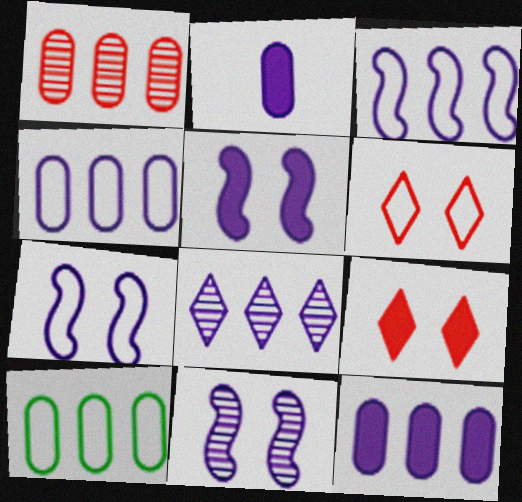[[1, 10, 12], 
[2, 7, 8], 
[3, 8, 12], 
[5, 7, 11]]